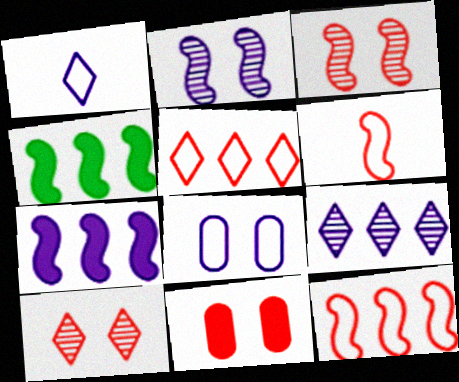[[2, 4, 6]]